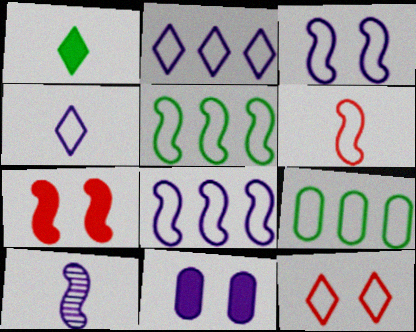[[2, 10, 11], 
[3, 5, 6], 
[5, 7, 10]]